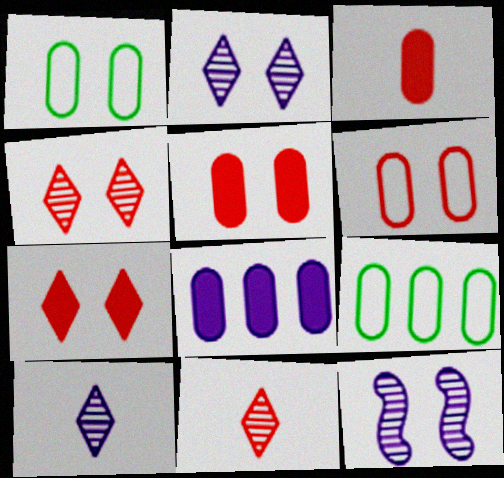[[1, 7, 12]]